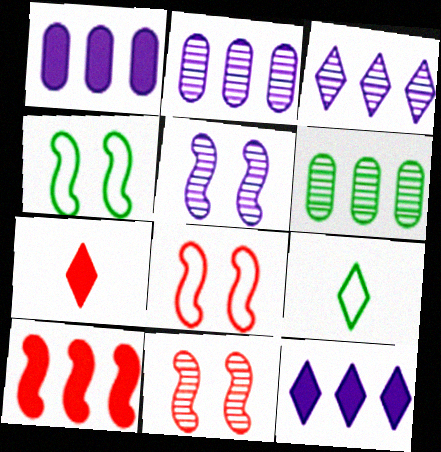[[1, 9, 11], 
[2, 4, 7]]